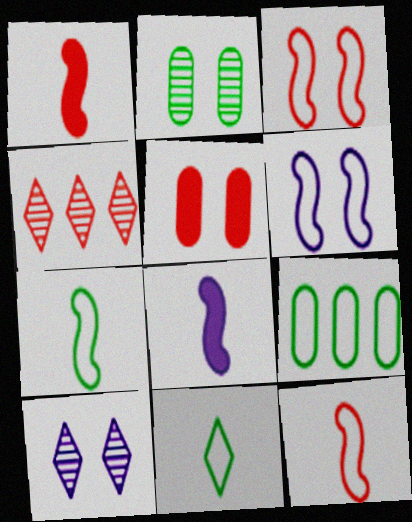[[1, 9, 10], 
[4, 5, 12]]